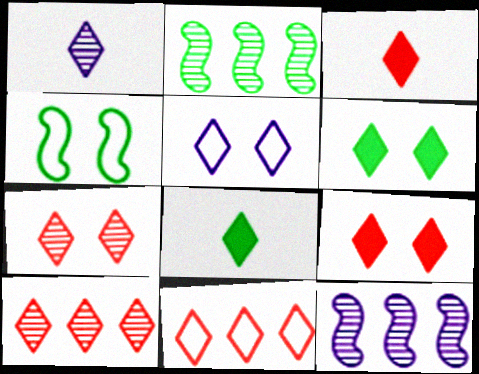[[1, 6, 11], 
[3, 7, 11], 
[5, 6, 7], 
[5, 8, 10]]